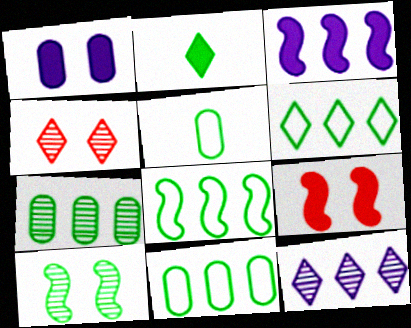[[2, 10, 11], 
[3, 4, 5], 
[5, 9, 12], 
[6, 8, 11]]